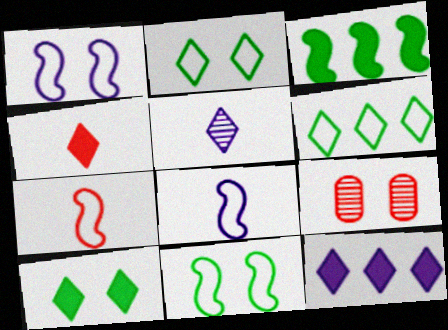[[1, 9, 10], 
[4, 10, 12]]